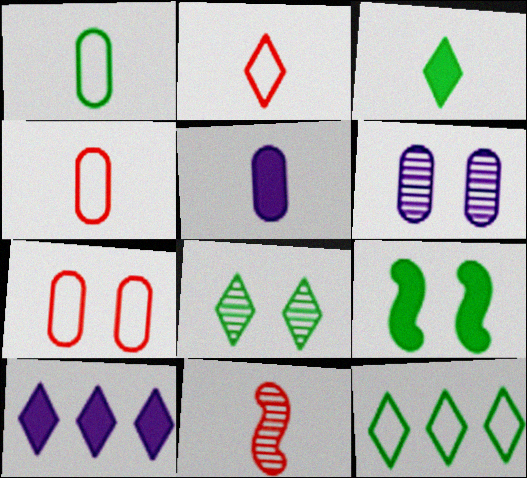[[2, 8, 10], 
[3, 8, 12]]